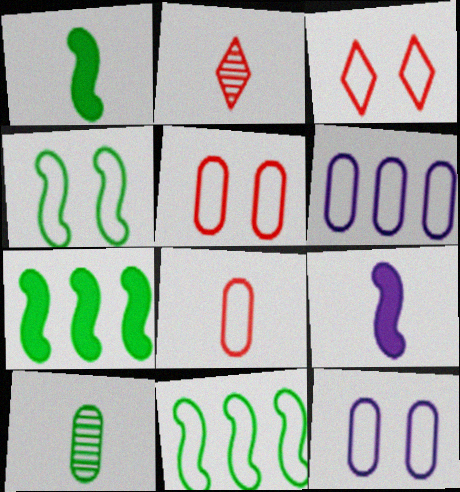[[2, 7, 12], 
[3, 4, 12]]